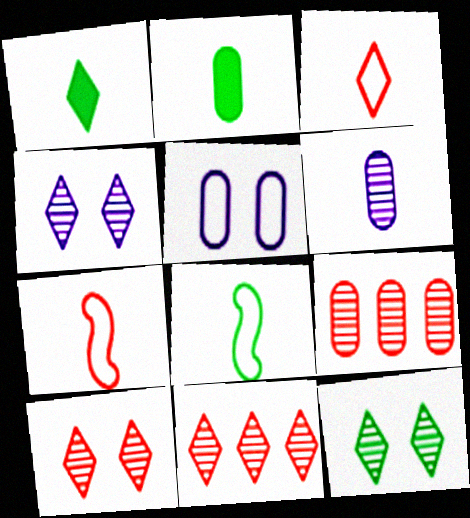[[1, 6, 7], 
[2, 5, 9], 
[4, 10, 12]]